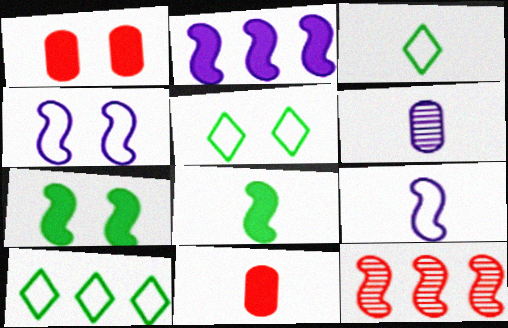[[3, 5, 10], 
[4, 8, 12], 
[7, 9, 12]]